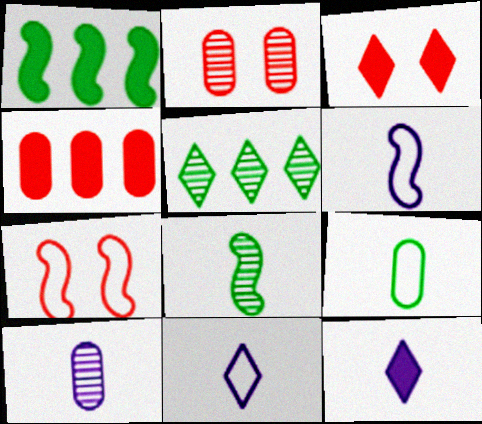[[1, 2, 11], 
[2, 3, 7], 
[3, 5, 11], 
[6, 10, 12]]